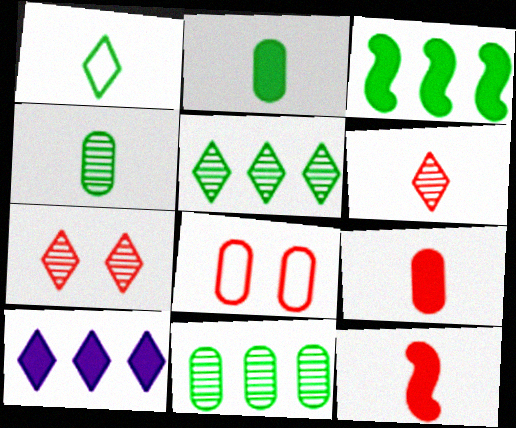[[1, 7, 10]]